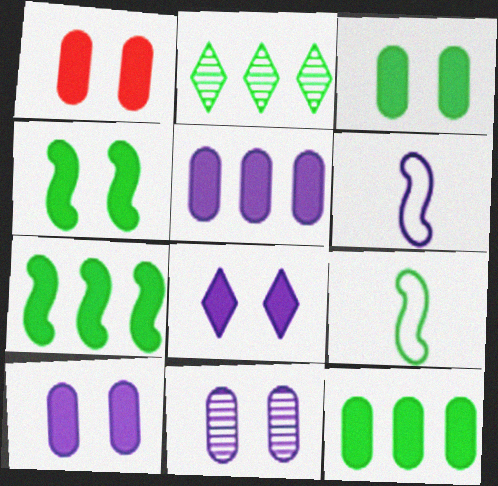[[1, 2, 6], 
[1, 3, 10], 
[1, 4, 8], 
[2, 3, 9]]